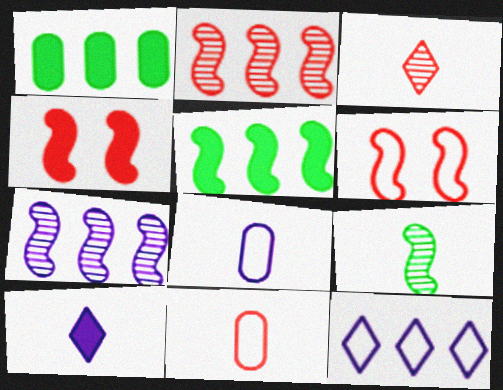[[1, 2, 12], 
[1, 4, 10], 
[9, 10, 11]]